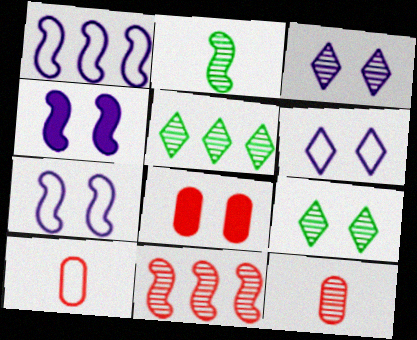[[4, 5, 10], 
[7, 8, 9]]